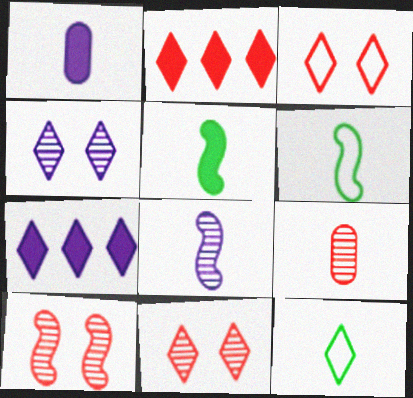[[2, 4, 12], 
[7, 11, 12]]